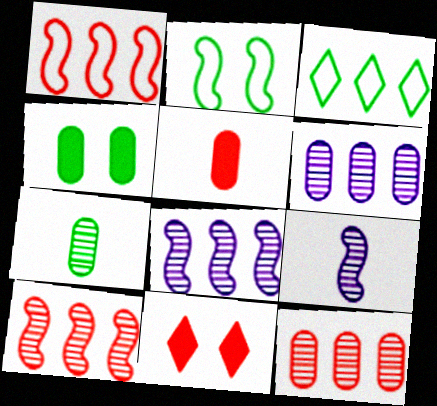[]